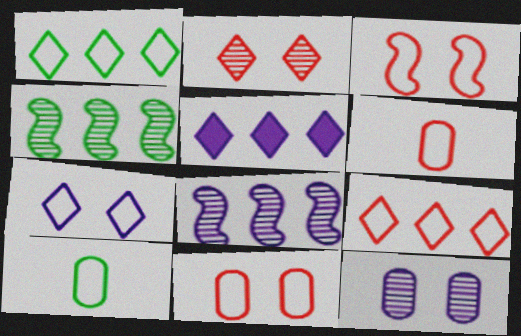[[3, 6, 9]]